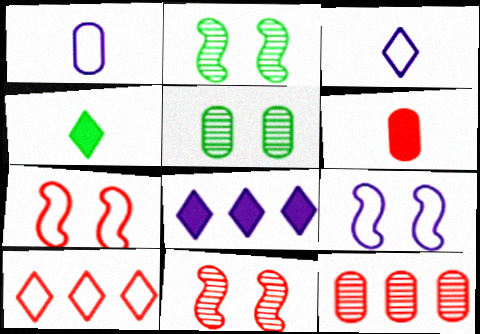[[4, 9, 12], 
[6, 10, 11]]